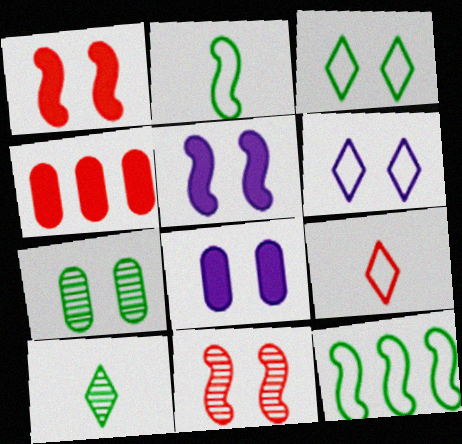[[1, 6, 7], 
[3, 8, 11], 
[4, 9, 11]]